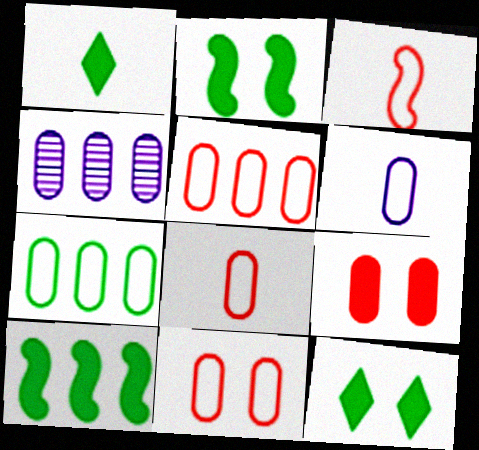[[3, 4, 12], 
[5, 8, 11], 
[6, 7, 11]]